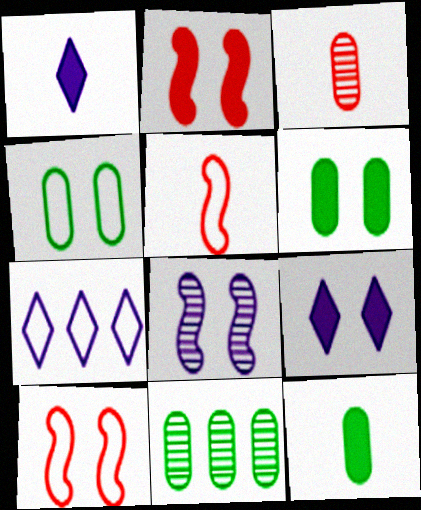[[1, 10, 11], 
[2, 6, 9], 
[4, 5, 7], 
[4, 11, 12], 
[5, 9, 11]]